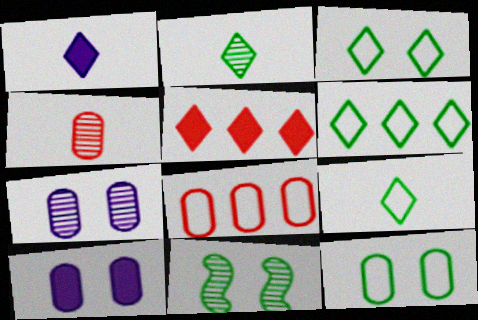[[1, 8, 11], 
[3, 6, 9]]